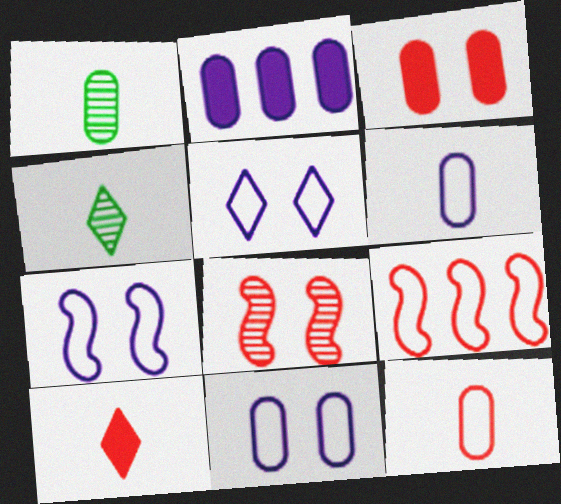[[5, 7, 11]]